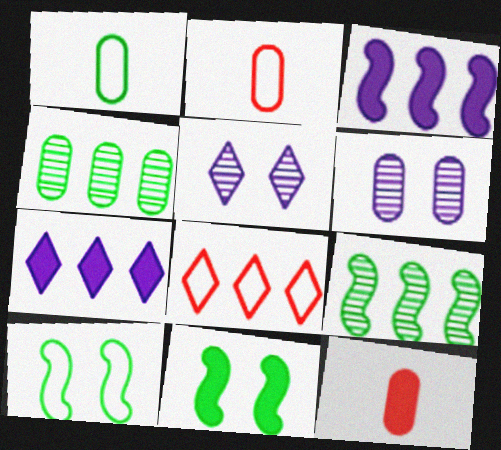[[3, 4, 8], 
[7, 11, 12]]